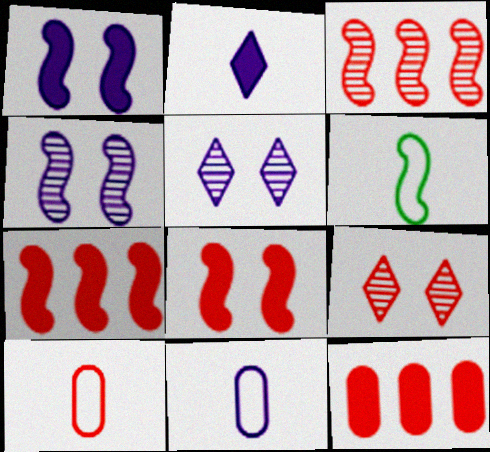[[1, 3, 6], 
[4, 6, 7], 
[5, 6, 12], 
[7, 9, 10]]